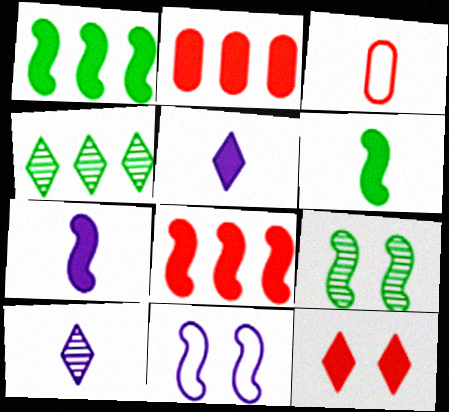[[3, 6, 10]]